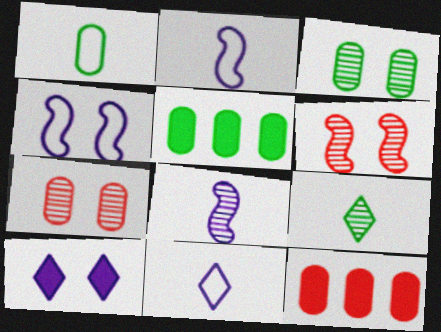[[1, 3, 5], 
[4, 9, 12], 
[5, 6, 11]]